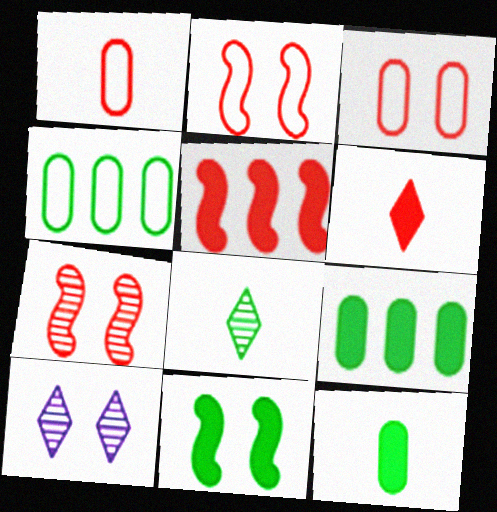[[3, 10, 11], 
[4, 8, 11]]